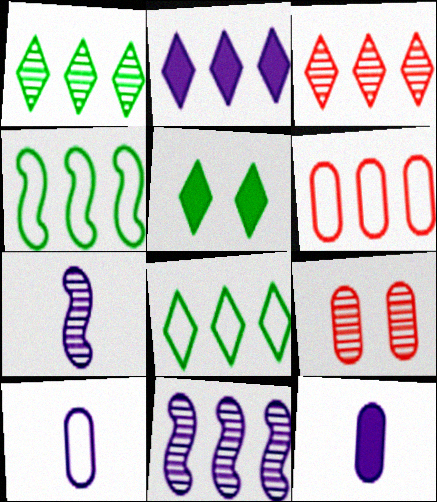[[1, 7, 9], 
[2, 3, 8], 
[5, 6, 7]]